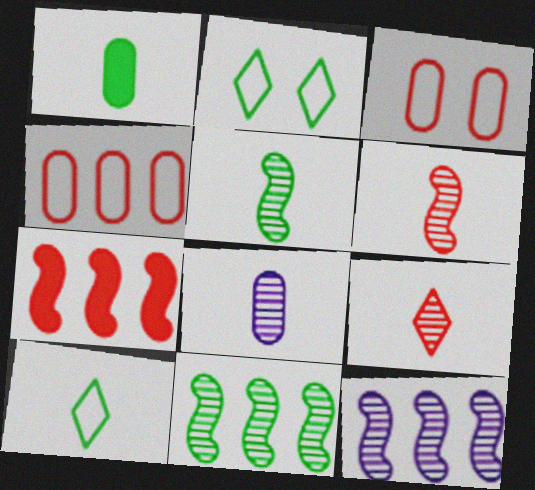[[1, 2, 11], 
[1, 5, 10], 
[2, 7, 8], 
[3, 7, 9], 
[5, 8, 9]]